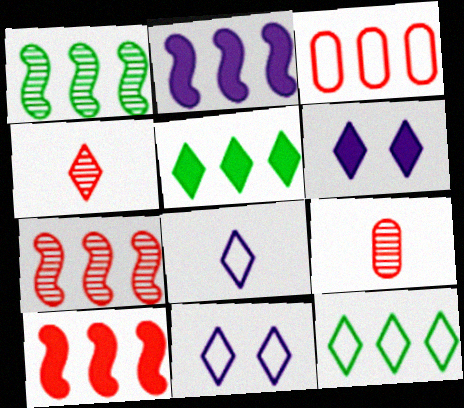[[4, 5, 11], 
[4, 6, 12]]